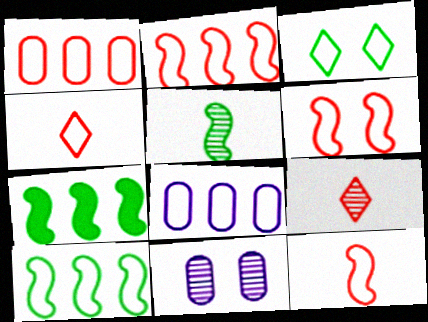[[1, 4, 6], 
[2, 6, 12], 
[3, 8, 12], 
[4, 7, 11]]